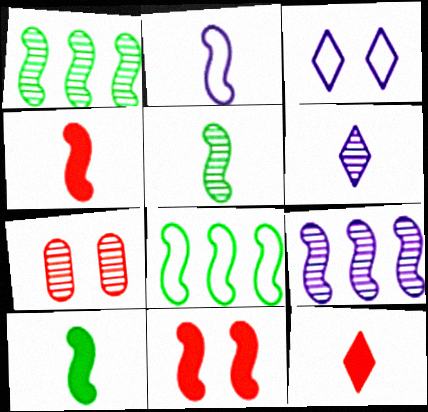[[1, 2, 11], 
[1, 6, 7], 
[2, 4, 5]]